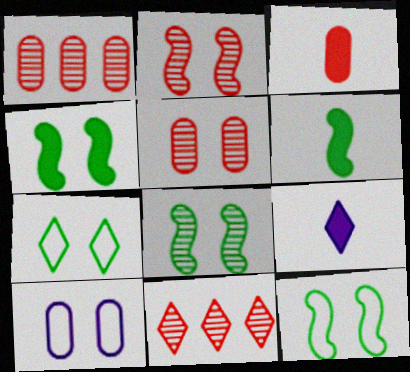[[1, 9, 12], 
[3, 6, 9], 
[4, 8, 12], 
[6, 10, 11], 
[7, 9, 11]]